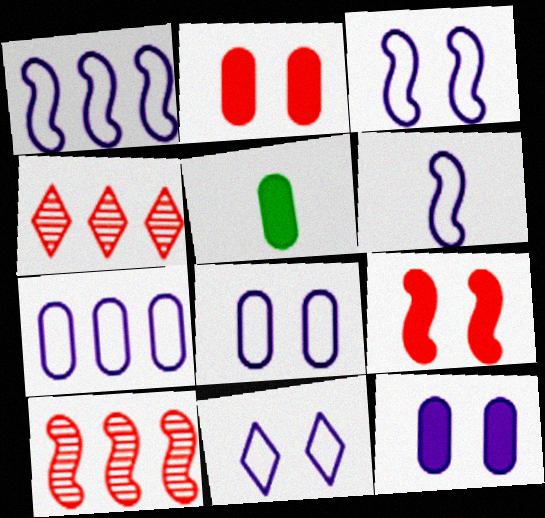[[1, 3, 6], 
[3, 4, 5], 
[3, 8, 11], 
[5, 10, 11], 
[6, 7, 11]]